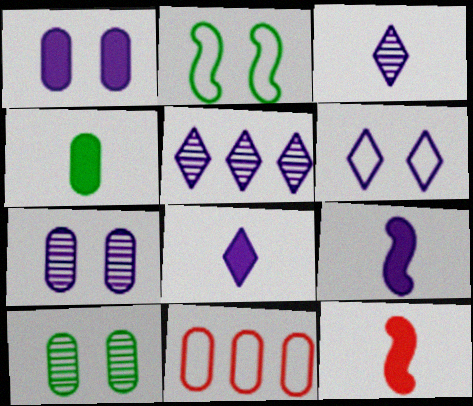[[4, 7, 11], 
[4, 8, 12], 
[5, 6, 8]]